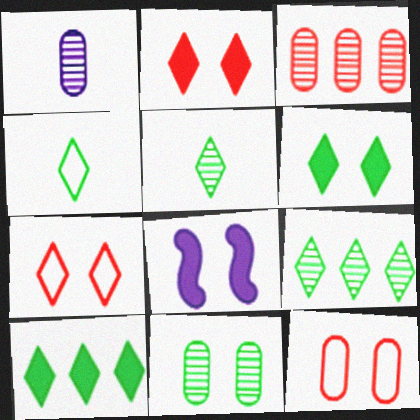[[1, 3, 11], 
[3, 4, 8], 
[4, 6, 9], 
[7, 8, 11]]